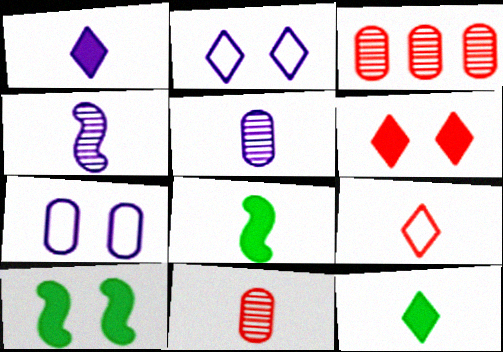[[2, 3, 8], 
[5, 8, 9]]